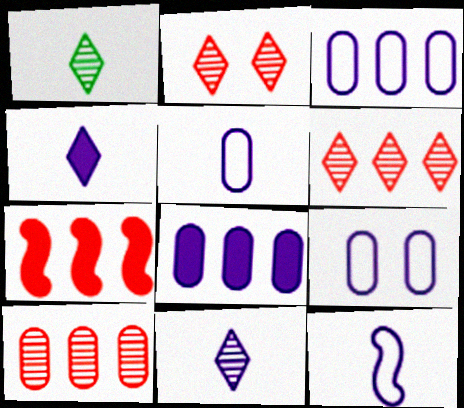[[1, 7, 9], 
[3, 5, 9]]